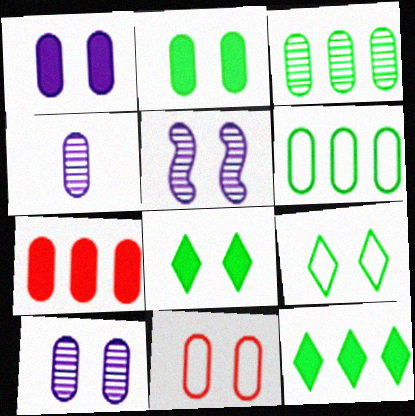[[2, 10, 11], 
[5, 8, 11]]